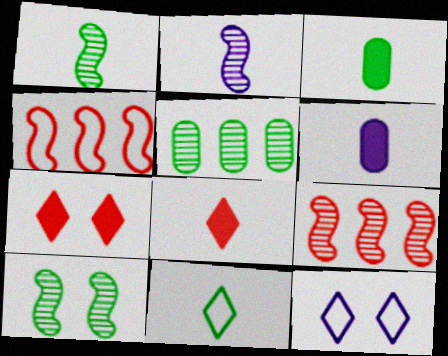[[1, 3, 11], 
[2, 9, 10], 
[3, 9, 12]]